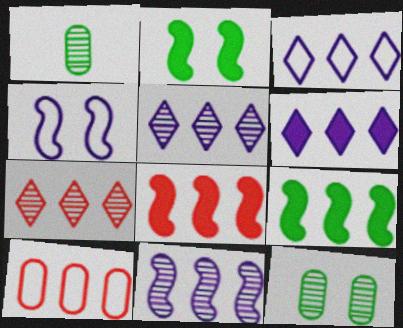[[3, 5, 6], 
[5, 9, 10], 
[7, 8, 10]]